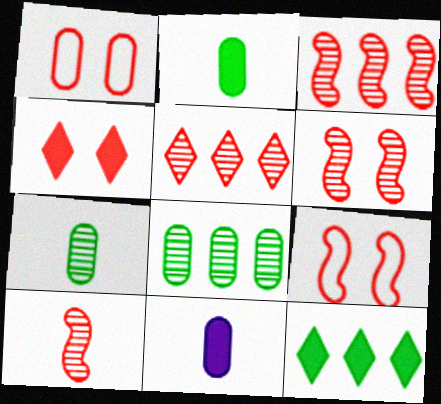[[1, 4, 6], 
[1, 8, 11], 
[3, 6, 10]]